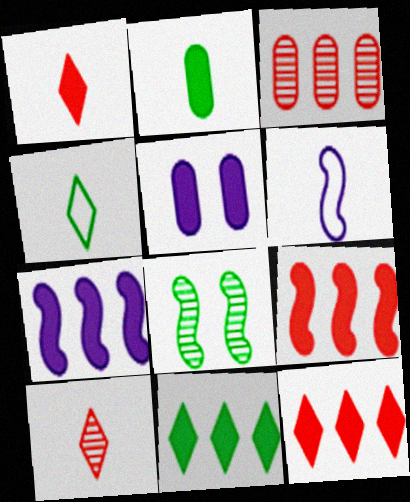[[2, 6, 10], 
[6, 8, 9]]